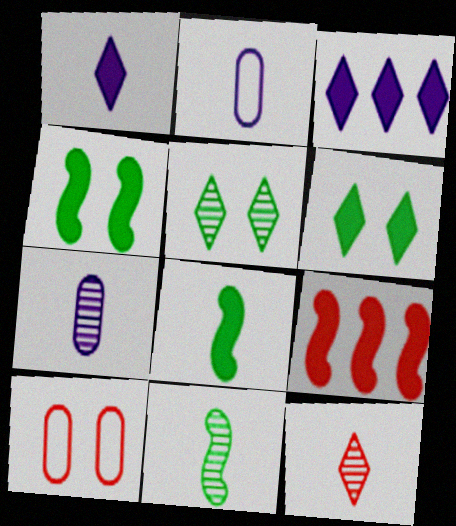[[2, 5, 9], 
[2, 8, 12], 
[3, 10, 11], 
[7, 11, 12], 
[9, 10, 12]]